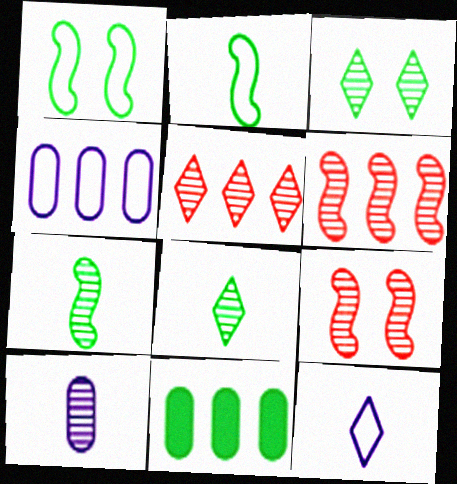[[1, 8, 11], 
[2, 3, 11], 
[3, 6, 10], 
[9, 11, 12]]